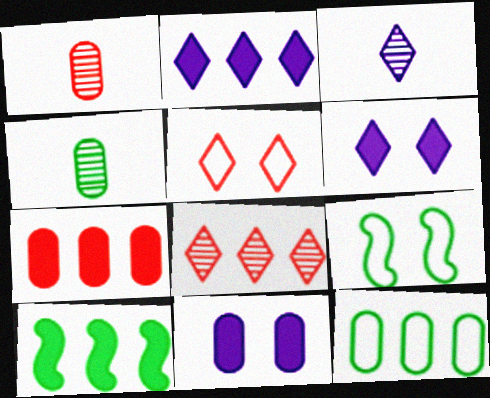[[1, 2, 9], 
[1, 11, 12], 
[2, 7, 10], 
[3, 7, 9]]